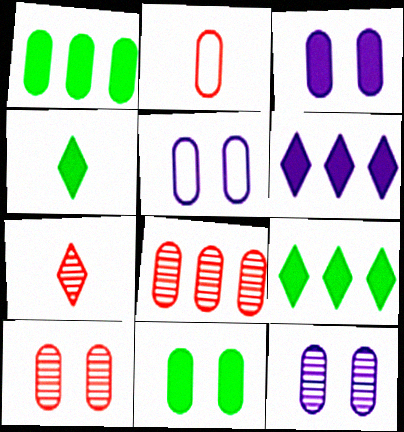[[1, 2, 12], 
[3, 5, 12], 
[5, 10, 11]]